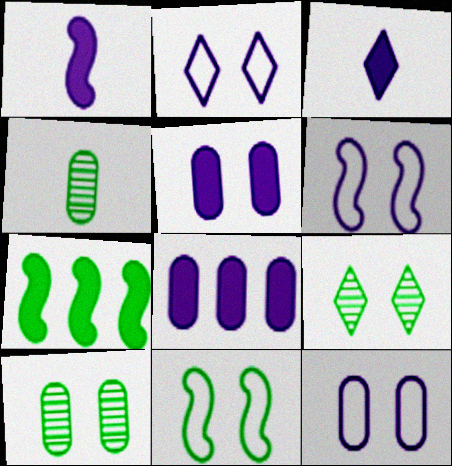[[2, 6, 12]]